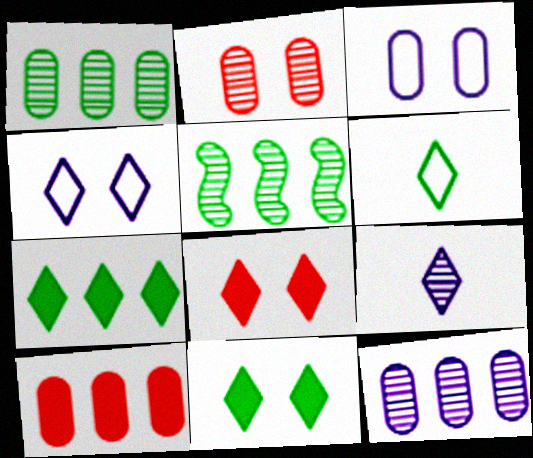[[2, 5, 9]]